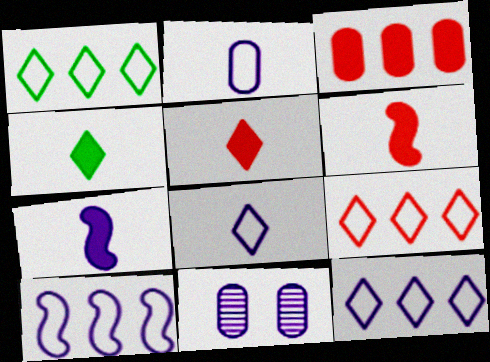[[1, 6, 11], 
[1, 9, 12], 
[7, 11, 12]]